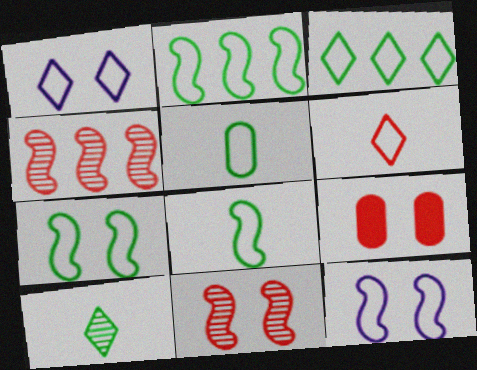[[1, 3, 6], 
[2, 7, 8], 
[3, 5, 7], 
[4, 6, 9]]